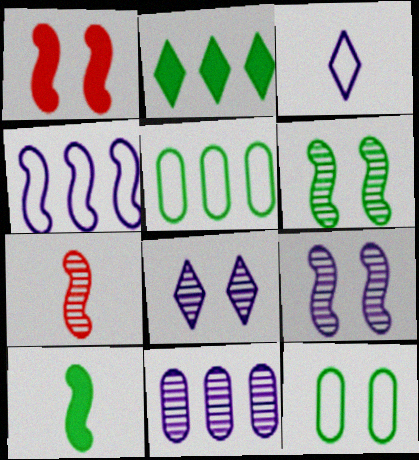[[1, 8, 12]]